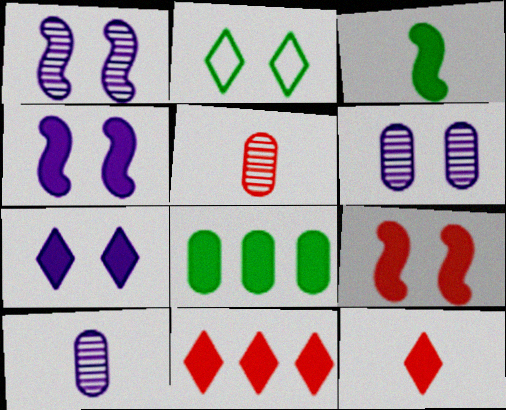[[2, 6, 9], 
[4, 8, 12]]